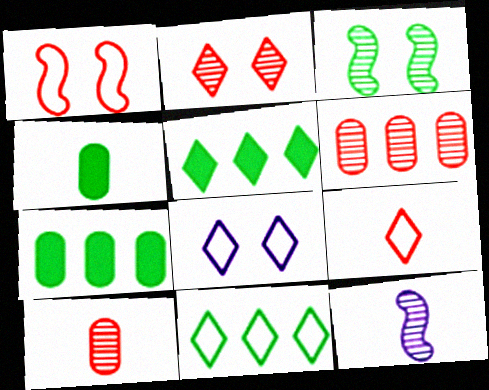[[3, 4, 11], 
[4, 9, 12], 
[8, 9, 11]]